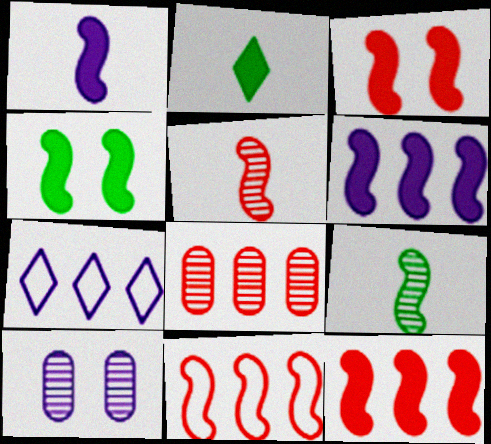[[1, 4, 12], 
[1, 7, 10], 
[2, 10, 11], 
[3, 5, 11]]